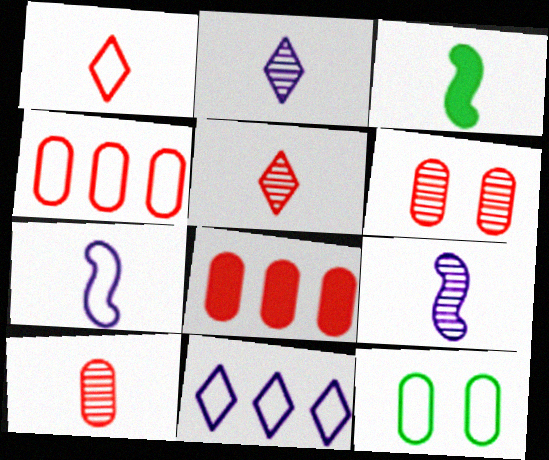[[3, 6, 11]]